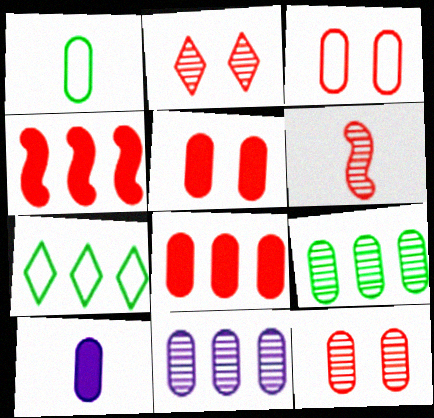[[1, 5, 11], 
[3, 5, 12], 
[3, 9, 10], 
[4, 7, 11]]